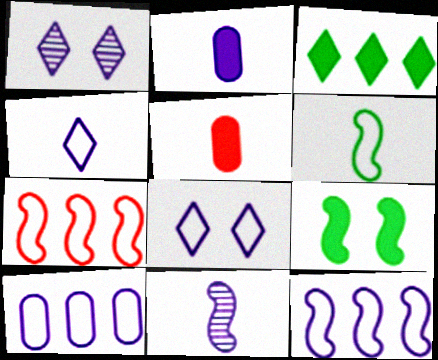[[1, 2, 12], 
[2, 4, 11], 
[7, 9, 11]]